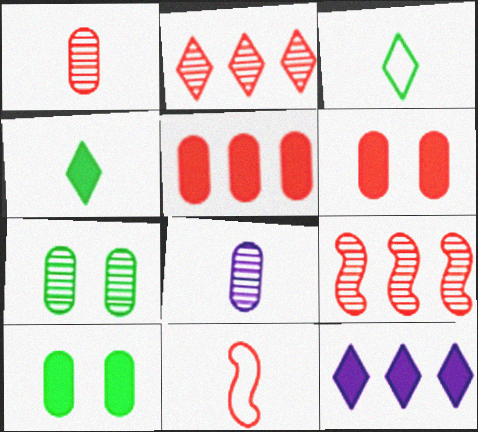[[2, 6, 11], 
[4, 8, 11], 
[7, 11, 12]]